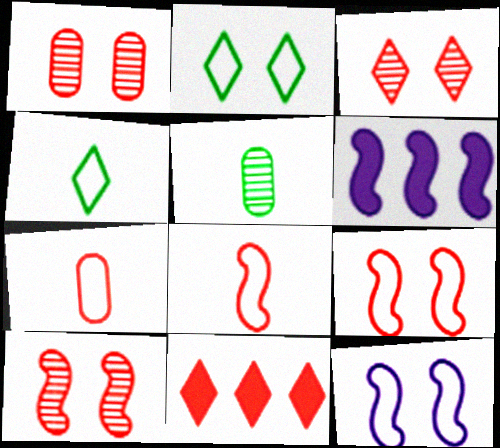[[1, 3, 10], 
[1, 4, 6], 
[1, 8, 11], 
[5, 11, 12], 
[7, 10, 11]]